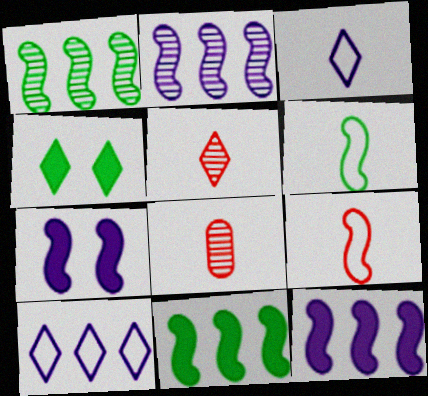[[1, 7, 9], 
[4, 5, 10]]